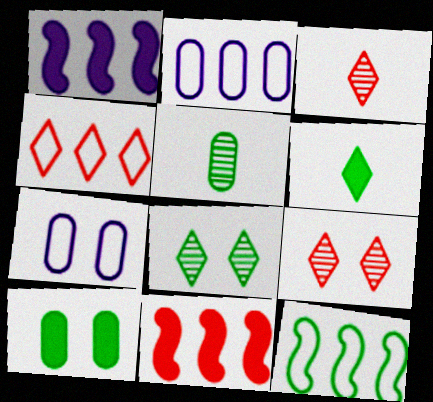[[2, 4, 12]]